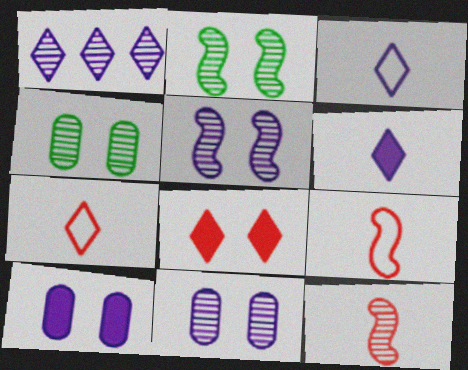[[1, 4, 12]]